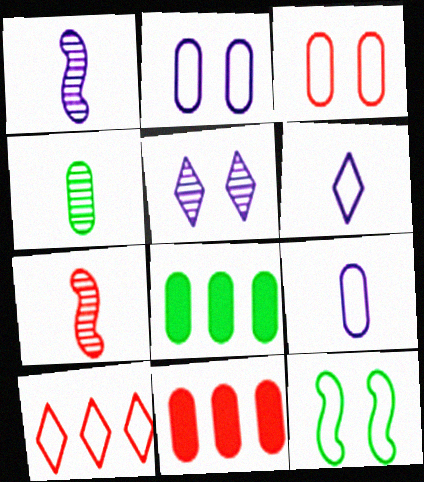[[2, 4, 11], 
[9, 10, 12]]